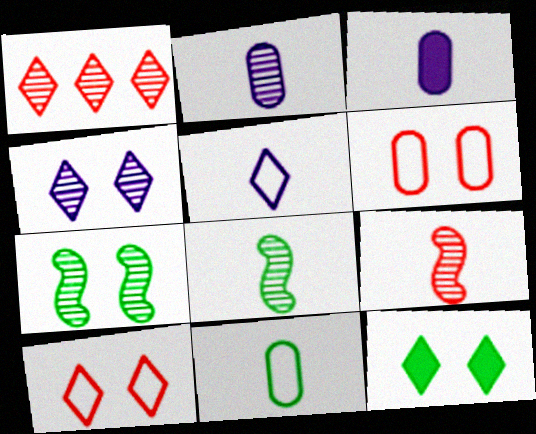[[1, 2, 7], 
[1, 5, 12], 
[4, 10, 12]]